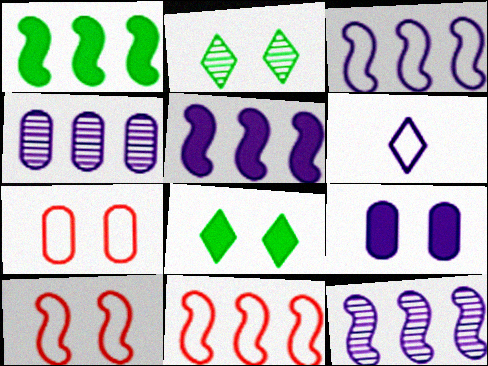[[1, 11, 12], 
[2, 9, 10], 
[3, 5, 12], 
[6, 9, 12]]